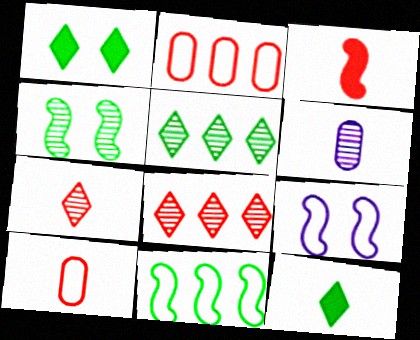[[3, 7, 10], 
[4, 6, 8]]